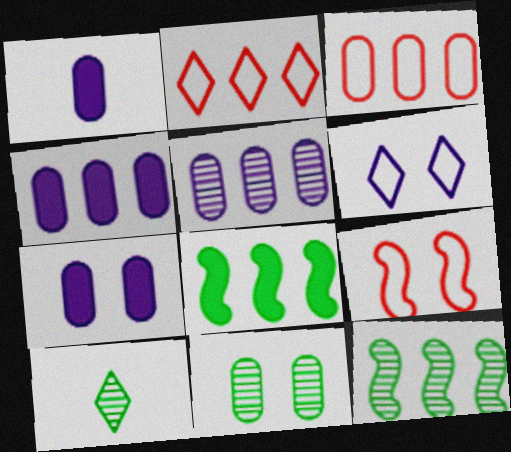[[1, 3, 11], 
[1, 4, 7], 
[2, 4, 12], 
[2, 5, 8], 
[4, 9, 10], 
[10, 11, 12]]